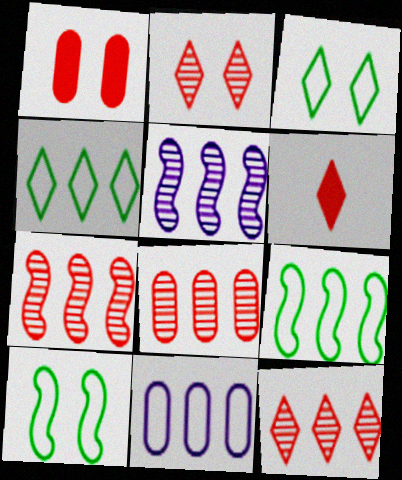[[7, 8, 12]]